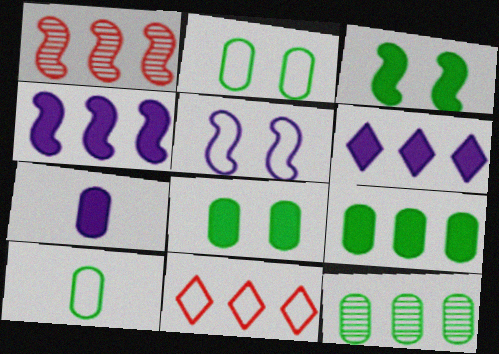[[4, 11, 12], 
[5, 10, 11], 
[8, 10, 12]]